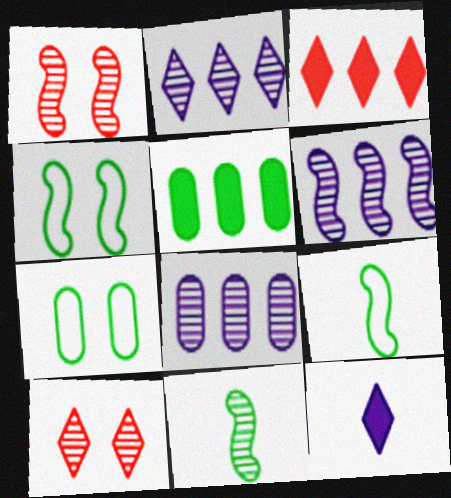[[1, 6, 11], 
[2, 6, 8], 
[8, 10, 11]]